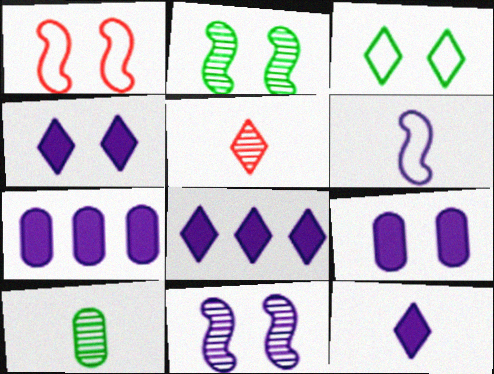[[1, 8, 10], 
[3, 5, 8], 
[4, 8, 12]]